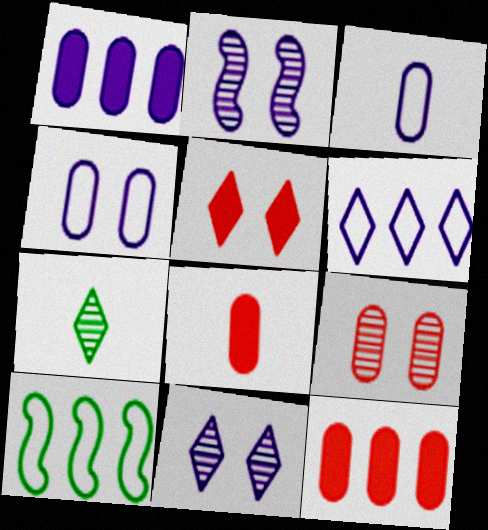[[5, 6, 7], 
[8, 10, 11]]